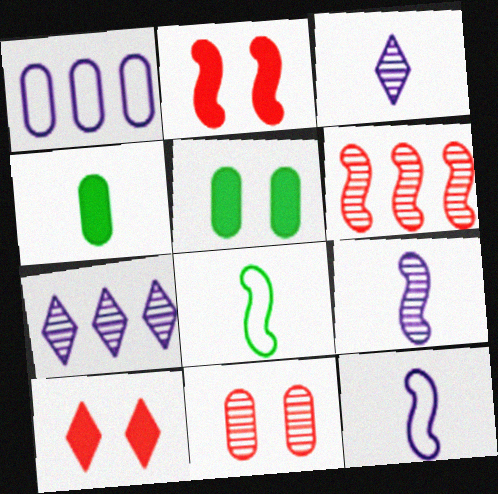[[1, 4, 11]]